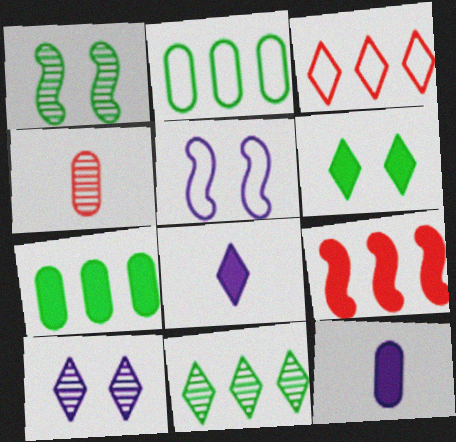[[1, 3, 12], 
[6, 9, 12]]